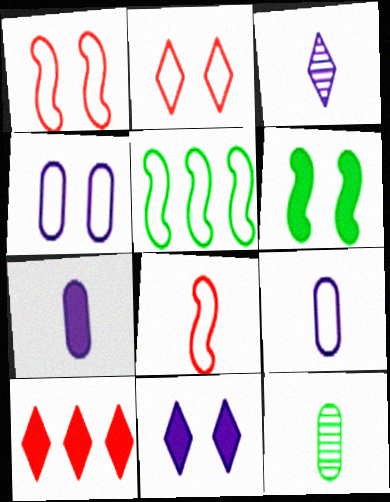[[2, 5, 9], 
[6, 7, 10]]